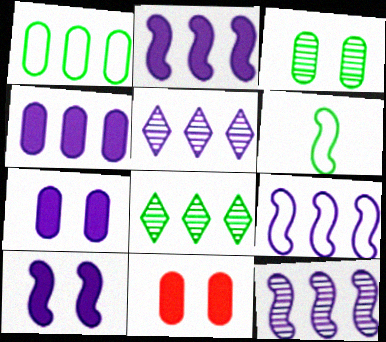[[2, 9, 12], 
[4, 5, 9], 
[5, 6, 11]]